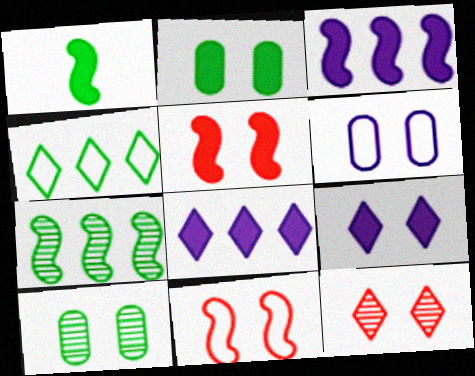[[1, 3, 5], 
[1, 4, 10], 
[2, 5, 9], 
[9, 10, 11]]